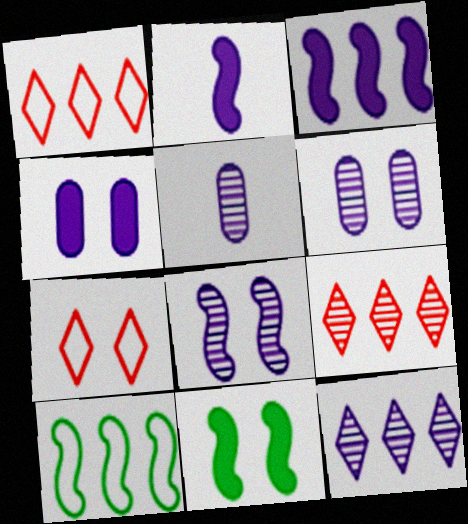[[1, 5, 11], 
[5, 8, 12], 
[6, 7, 11]]